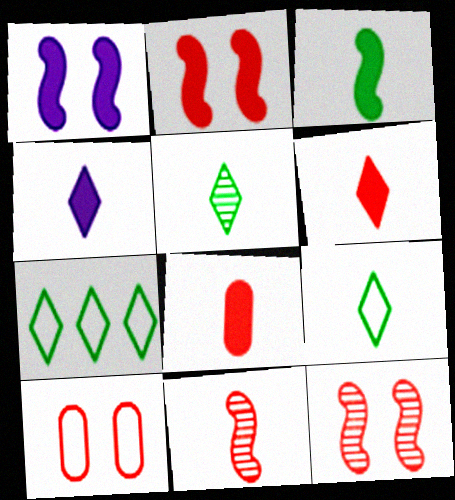[[3, 4, 8]]